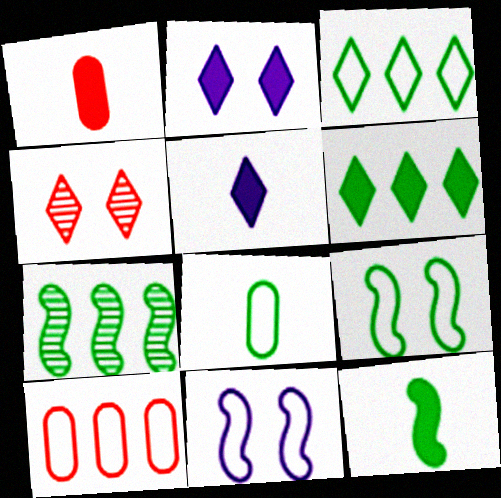[[1, 5, 12], 
[3, 4, 5], 
[3, 8, 9], 
[7, 9, 12]]